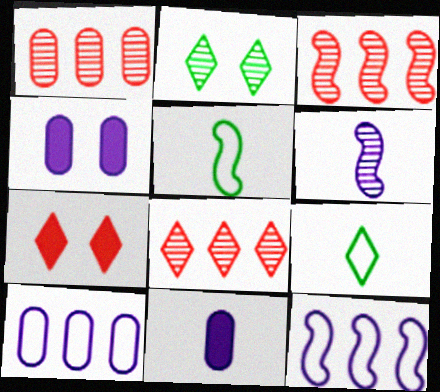[[1, 2, 6], 
[1, 3, 8], 
[3, 4, 9], 
[4, 5, 8]]